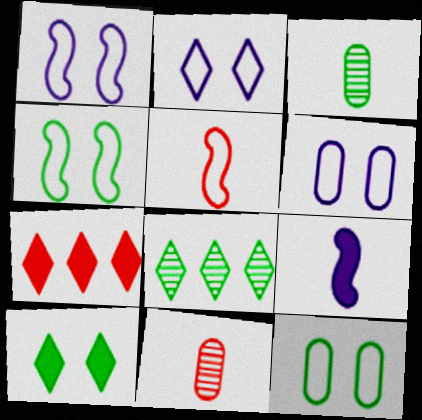[[1, 2, 6], 
[1, 3, 7]]